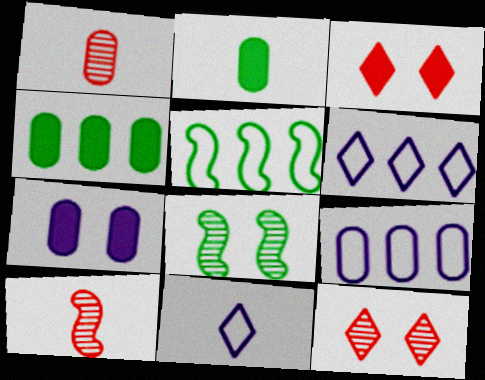[[2, 10, 11]]